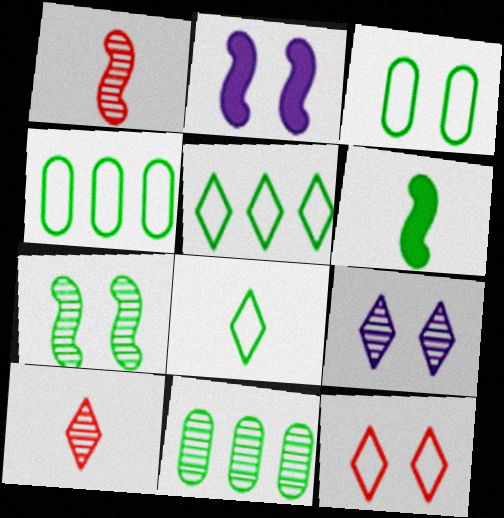[[1, 9, 11], 
[2, 4, 10]]